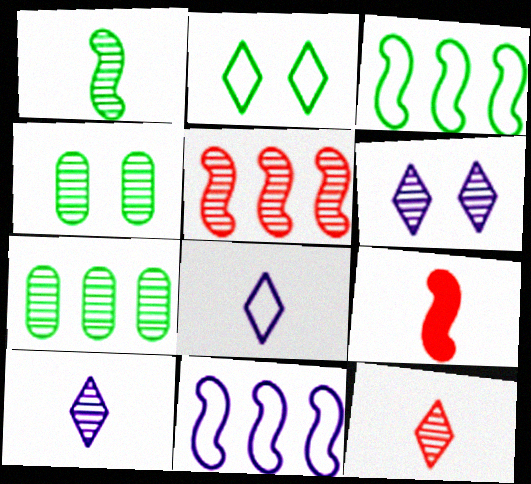[[4, 5, 10]]